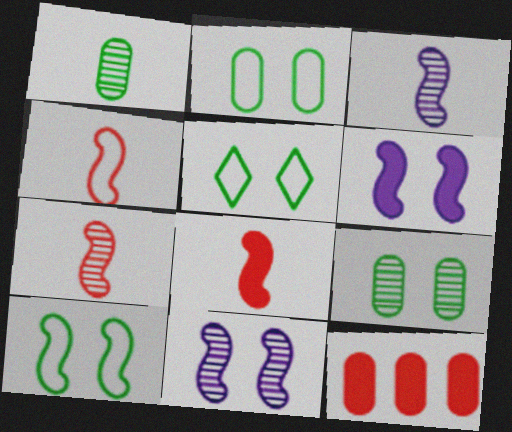[[2, 5, 10], 
[3, 5, 12], 
[4, 7, 8]]